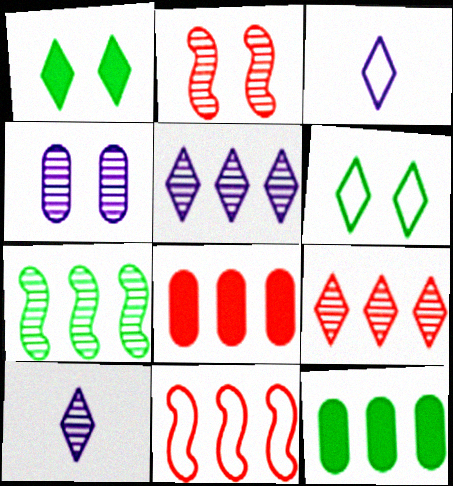[[1, 3, 9], 
[2, 3, 12], 
[5, 11, 12], 
[8, 9, 11]]